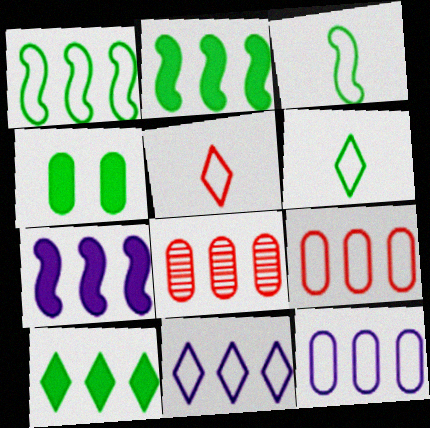[[1, 9, 11], 
[2, 8, 11]]